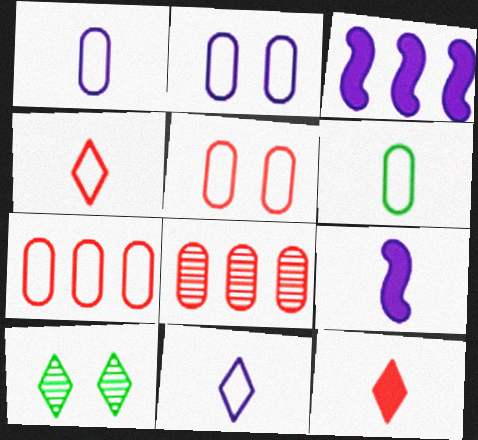[[2, 6, 7], 
[7, 9, 10]]